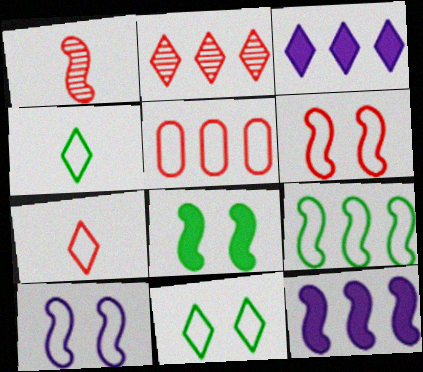[[4, 5, 10], 
[5, 6, 7]]